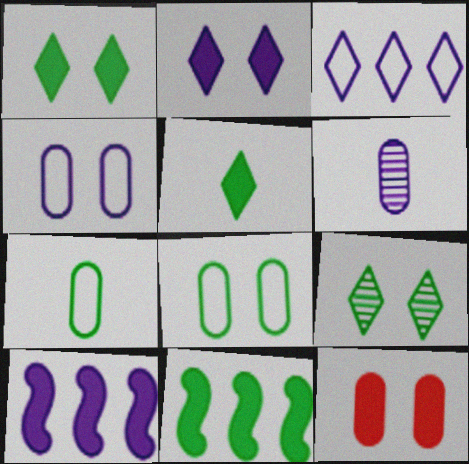[[5, 10, 12], 
[7, 9, 11]]